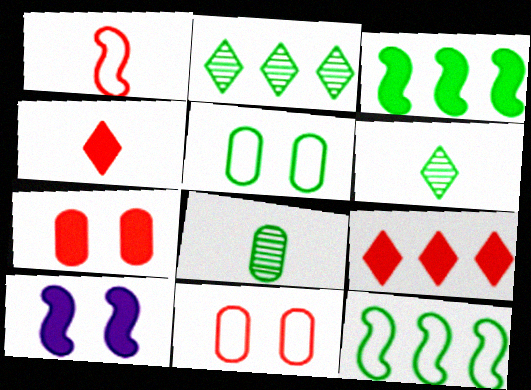[[3, 5, 6]]